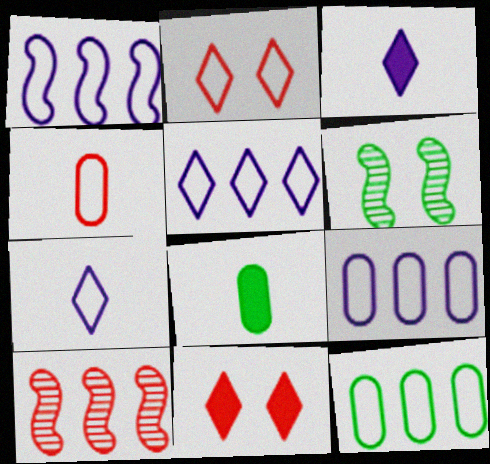[[1, 5, 9], 
[4, 10, 11]]